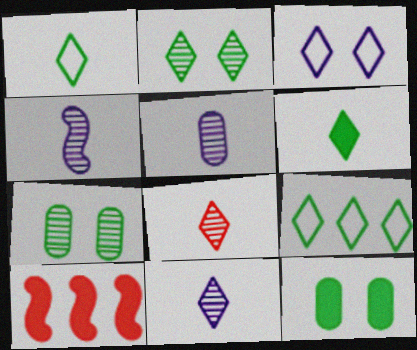[[2, 6, 9], 
[4, 5, 11]]